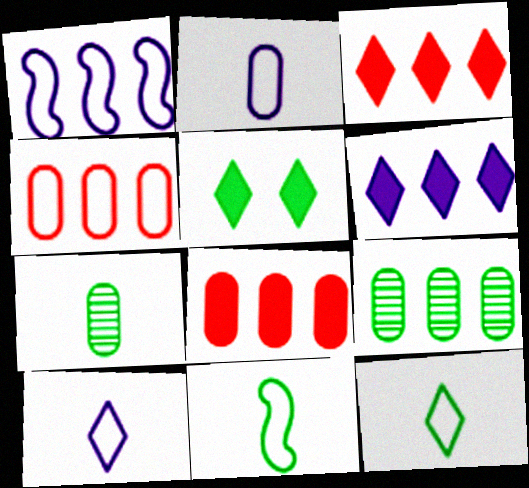[[1, 3, 9], 
[5, 9, 11]]